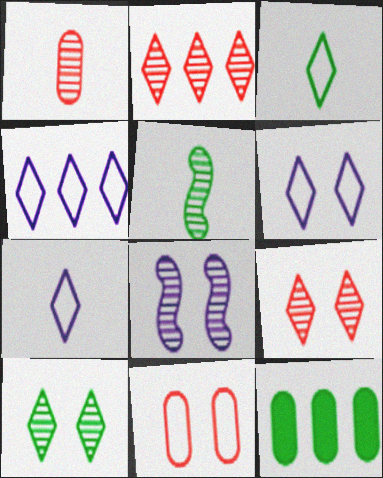[[4, 6, 7]]